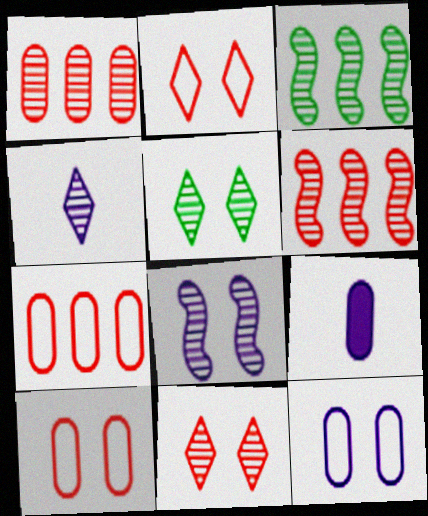[[2, 3, 9]]